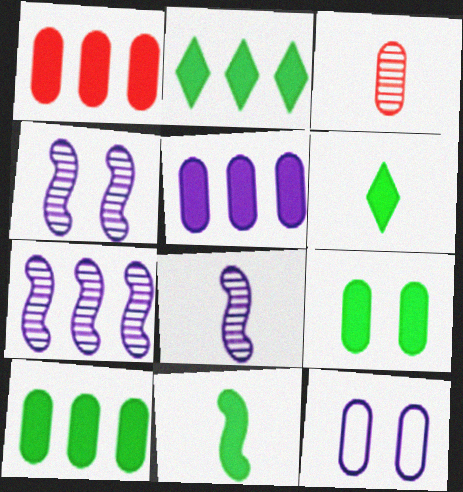[[1, 5, 10], 
[2, 9, 11], 
[3, 10, 12], 
[4, 7, 8]]